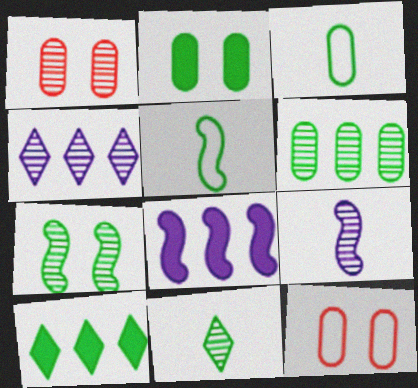[[2, 3, 6], 
[3, 7, 10], 
[6, 7, 11], 
[8, 11, 12], 
[9, 10, 12]]